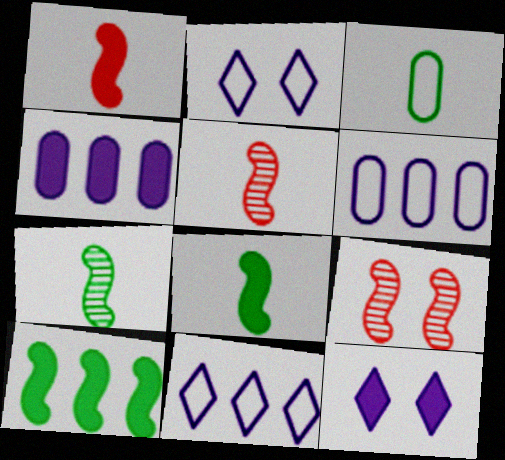[]